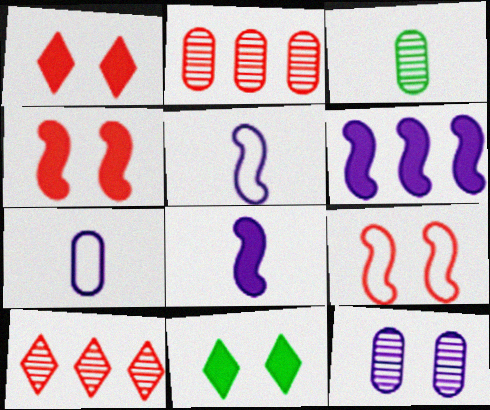[[2, 3, 12], 
[2, 5, 11], 
[9, 11, 12]]